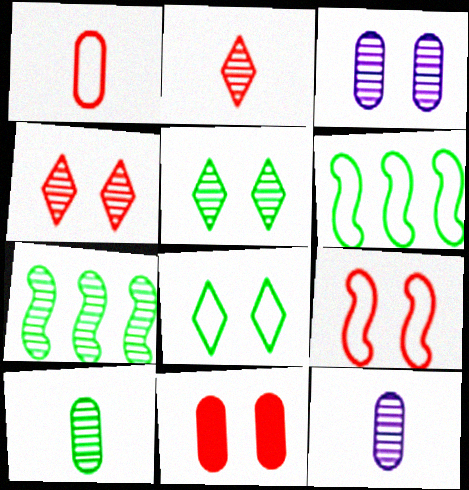[[2, 3, 7], 
[4, 7, 12], 
[4, 9, 11], 
[5, 7, 10]]